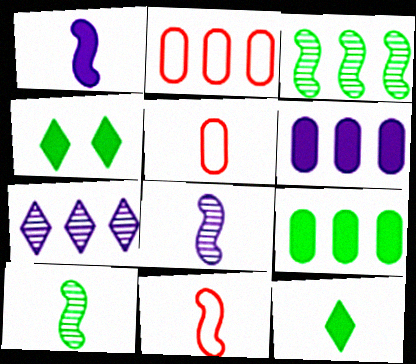[[1, 10, 11], 
[2, 4, 8], 
[5, 8, 12]]